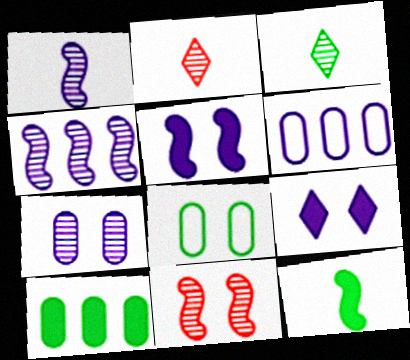[[1, 6, 9], 
[8, 9, 11]]